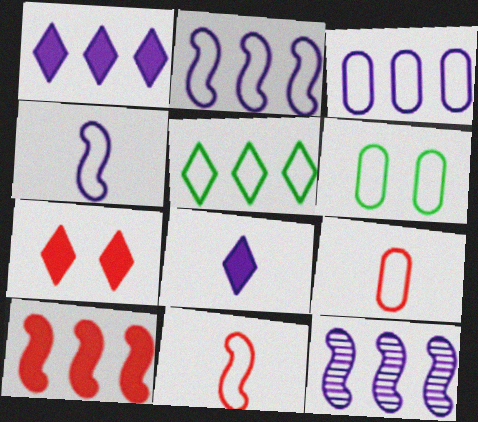[[1, 3, 12], 
[3, 6, 9]]